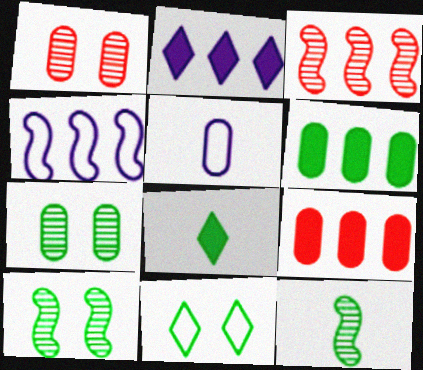[[1, 4, 8], 
[1, 5, 6], 
[5, 7, 9], 
[6, 11, 12]]